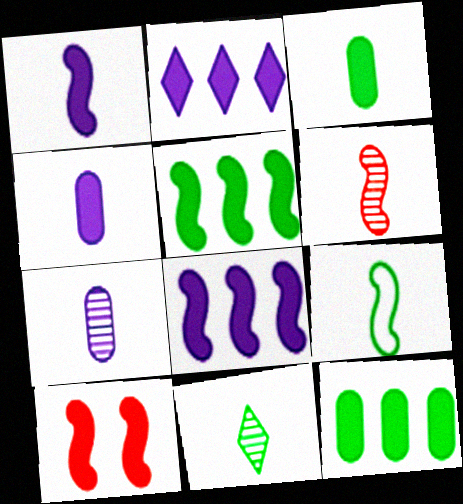[[1, 5, 10], 
[1, 6, 9], 
[2, 3, 10], 
[3, 9, 11], 
[6, 7, 11]]